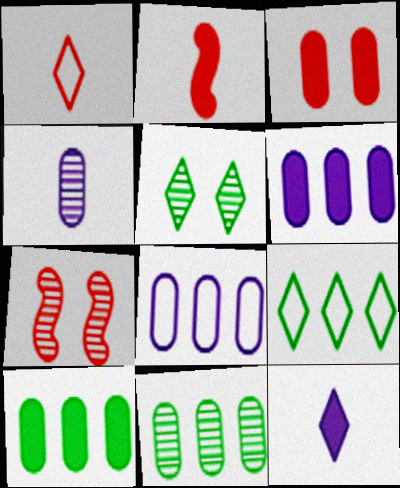[[2, 5, 8]]